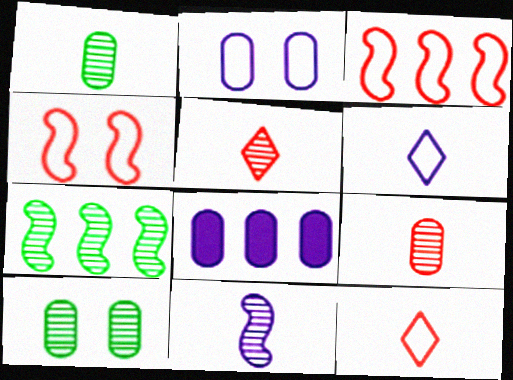[[1, 5, 11]]